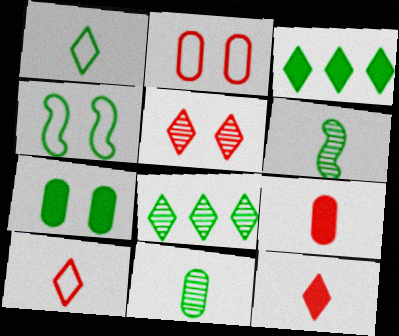[[3, 4, 11]]